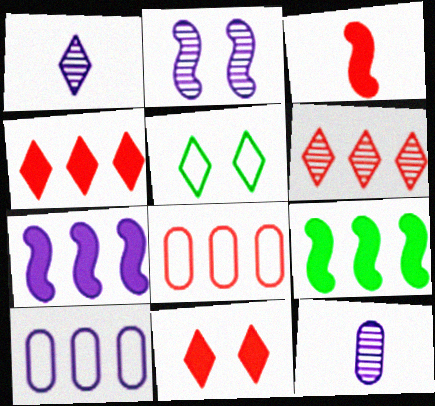[[1, 4, 5], 
[6, 9, 10]]